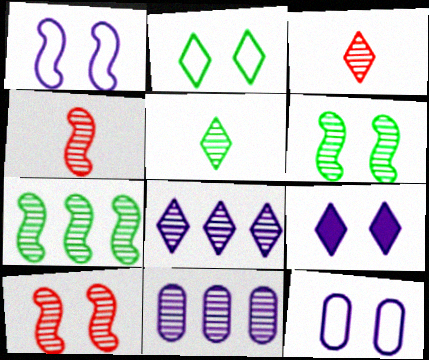[[3, 6, 11], 
[5, 10, 11]]